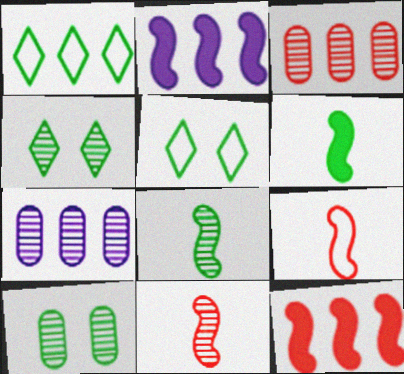[[1, 2, 3], 
[1, 6, 10], 
[1, 7, 12], 
[4, 7, 11]]